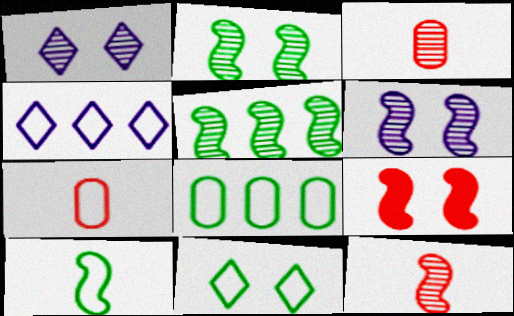[[1, 3, 5], 
[5, 6, 12], 
[8, 10, 11]]